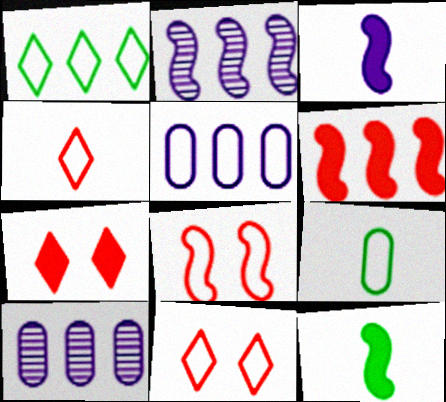[[1, 6, 10], 
[2, 7, 9], 
[2, 8, 12], 
[10, 11, 12]]